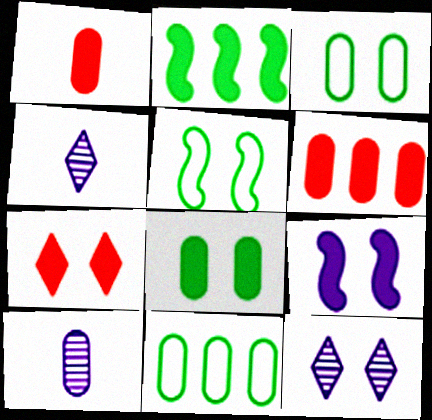[[3, 6, 10], 
[4, 5, 6], 
[7, 8, 9]]